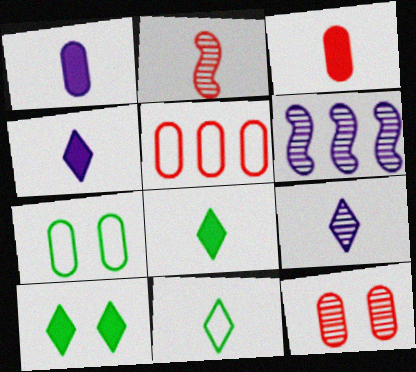[[1, 2, 11], 
[3, 5, 12]]